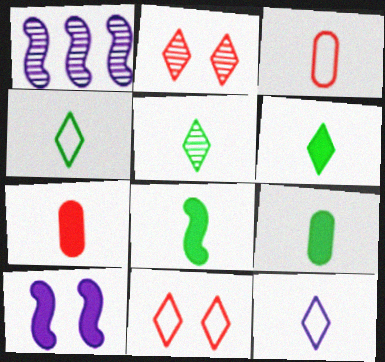[[1, 9, 11], 
[4, 5, 6], 
[6, 8, 9]]